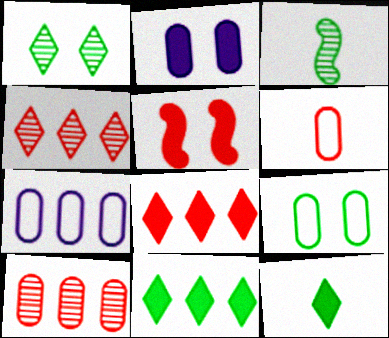[[3, 9, 11], 
[4, 5, 6], 
[6, 7, 9]]